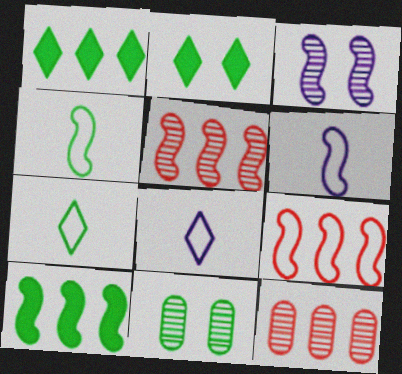[[1, 4, 11], 
[2, 6, 12], 
[7, 10, 11]]